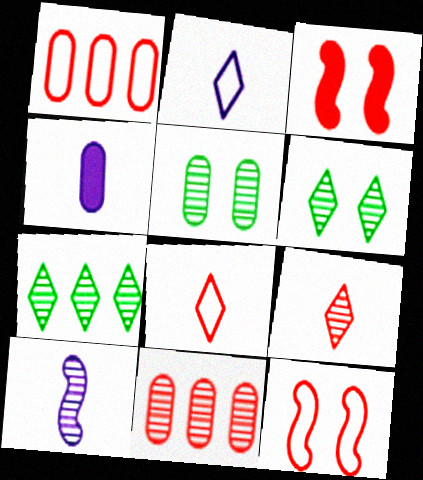[[1, 3, 9], 
[1, 4, 5], 
[1, 8, 12], 
[2, 4, 10], 
[3, 8, 11], 
[4, 7, 12], 
[6, 10, 11]]